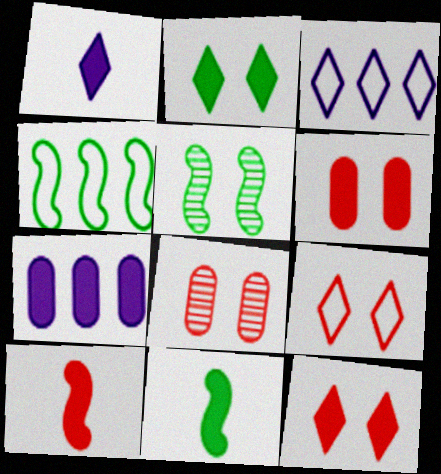[[1, 4, 8], 
[2, 7, 10], 
[3, 8, 11], 
[4, 5, 11], 
[7, 11, 12]]